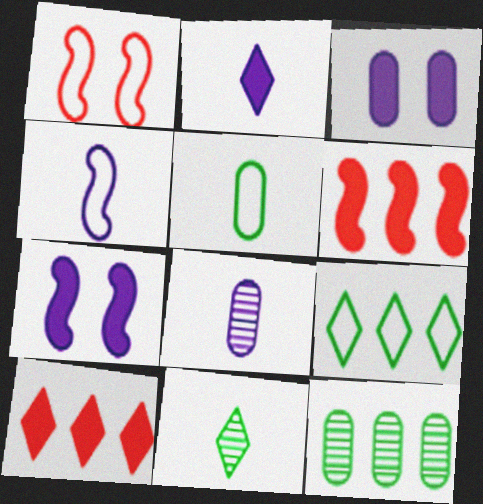[[1, 2, 12], 
[2, 4, 8]]